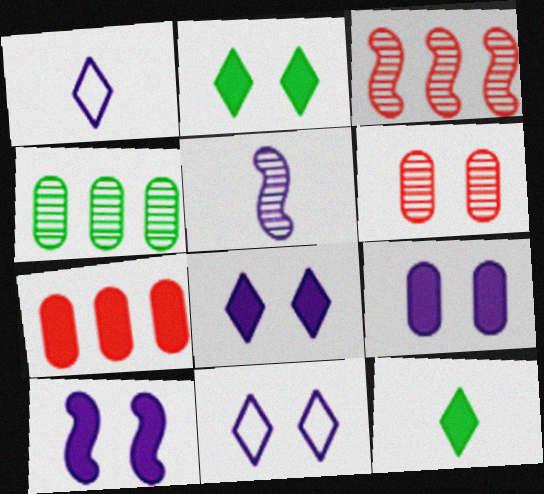[[7, 10, 12], 
[8, 9, 10]]